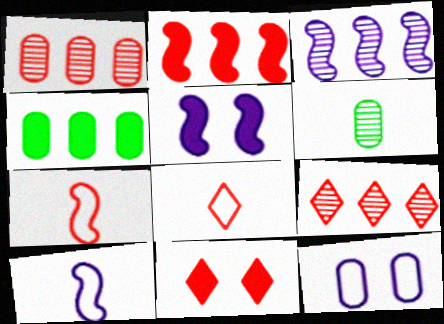[[1, 7, 11], 
[3, 5, 10], 
[8, 9, 11]]